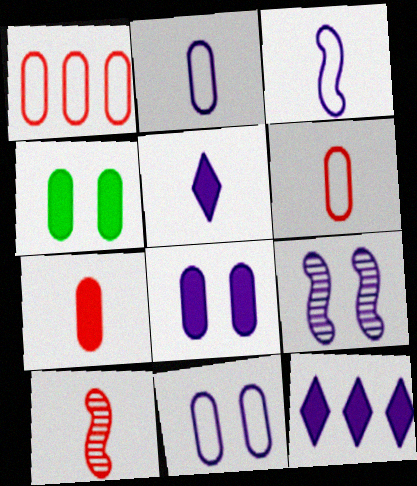[[2, 9, 12]]